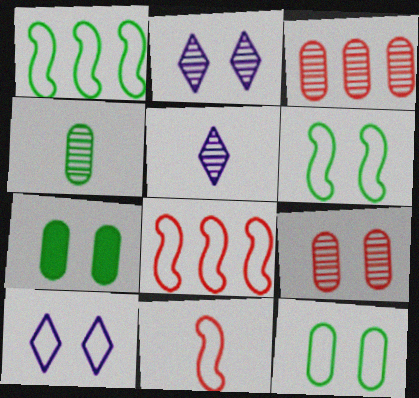[[5, 7, 8]]